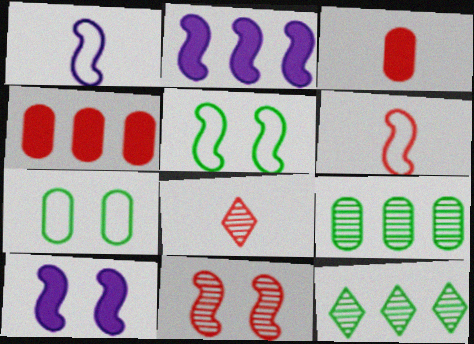[[2, 7, 8], 
[3, 6, 8], 
[5, 10, 11]]